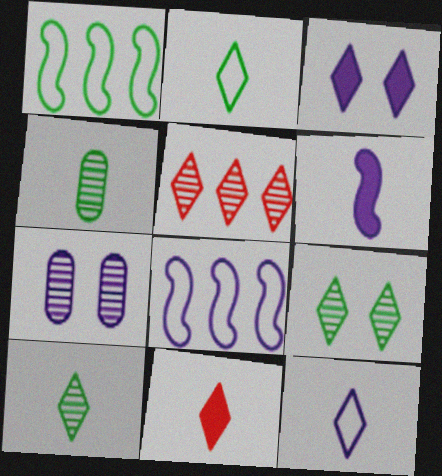[[1, 7, 11], 
[2, 3, 5], 
[10, 11, 12]]